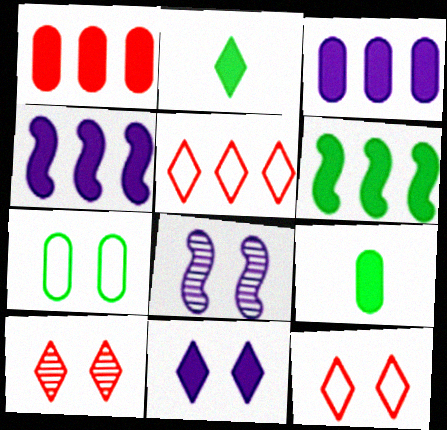[[5, 8, 9]]